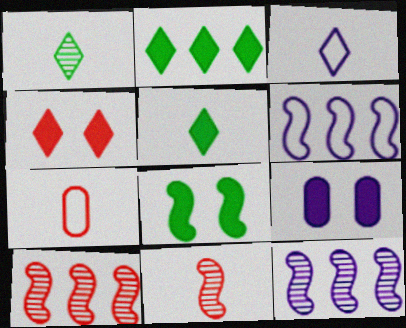[[3, 9, 12], 
[4, 7, 10], 
[4, 8, 9], 
[6, 8, 11]]